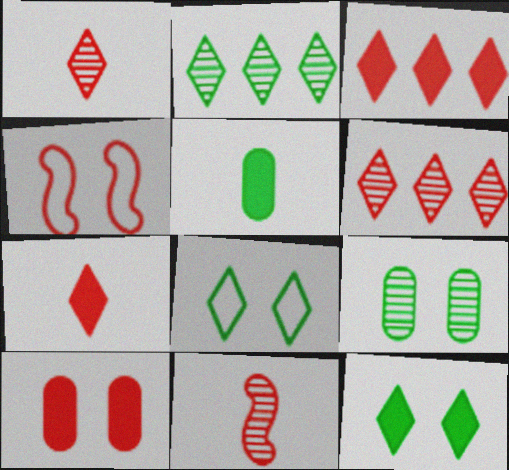[]